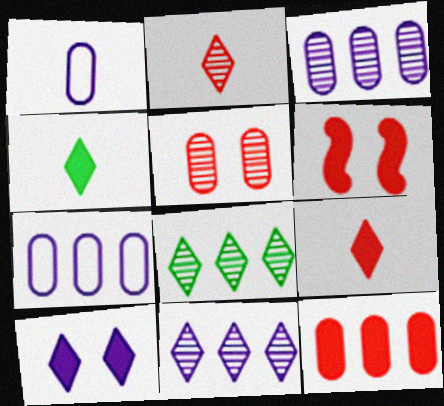[[1, 6, 8], 
[6, 9, 12]]